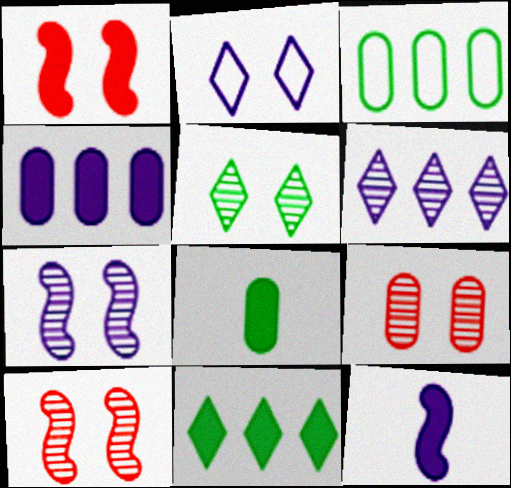[[5, 7, 9]]